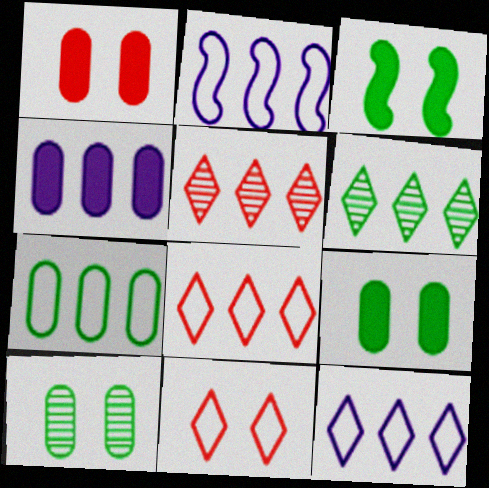[[2, 7, 8]]